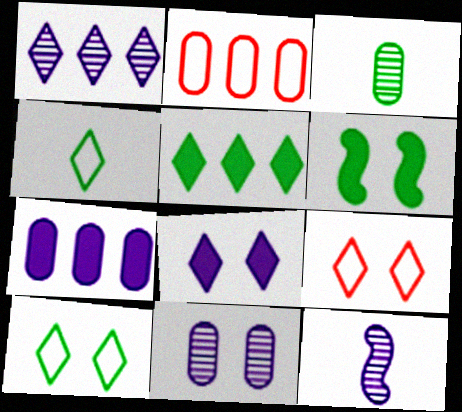[[1, 11, 12], 
[6, 9, 11]]